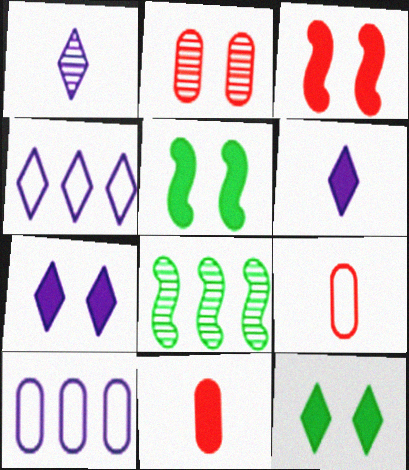[[1, 2, 8], 
[1, 4, 7], 
[7, 8, 9]]